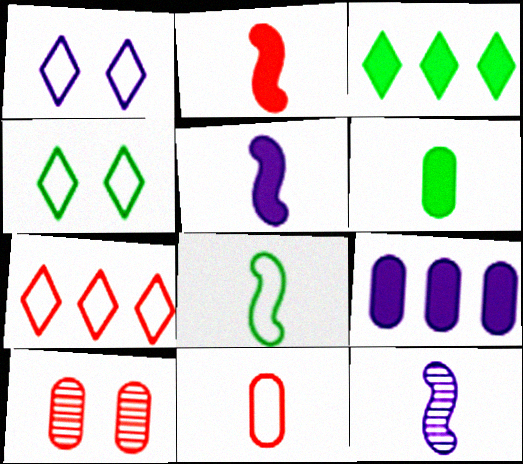[[1, 9, 12], 
[2, 7, 10], 
[2, 8, 12]]